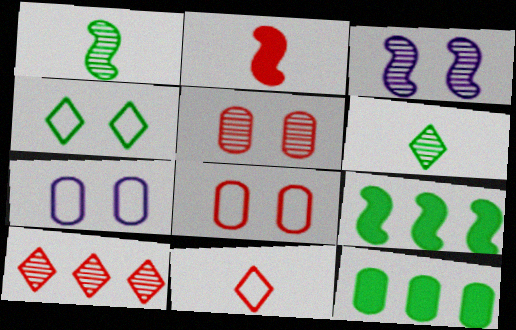[[1, 4, 12], 
[2, 8, 10], 
[3, 11, 12]]